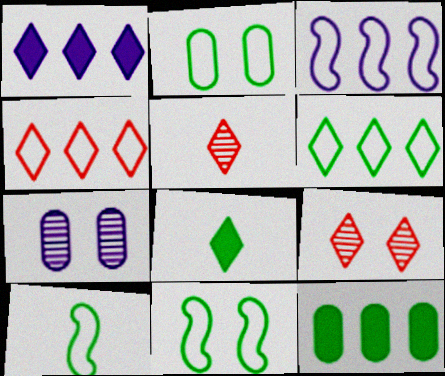[[2, 6, 10]]